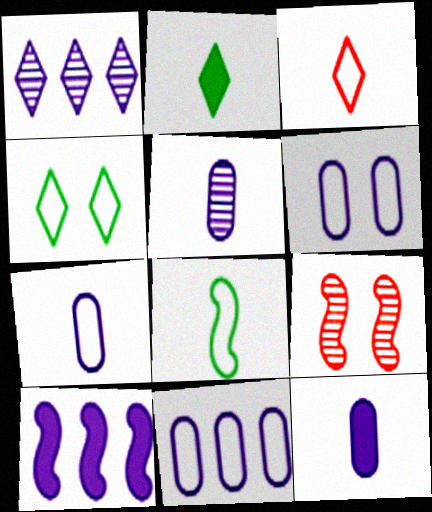[[1, 10, 11], 
[2, 9, 11], 
[3, 7, 8], 
[5, 7, 12], 
[6, 7, 11], 
[8, 9, 10]]